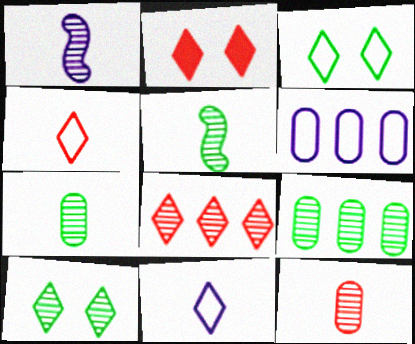[[2, 4, 8], 
[2, 5, 6], 
[5, 9, 10]]